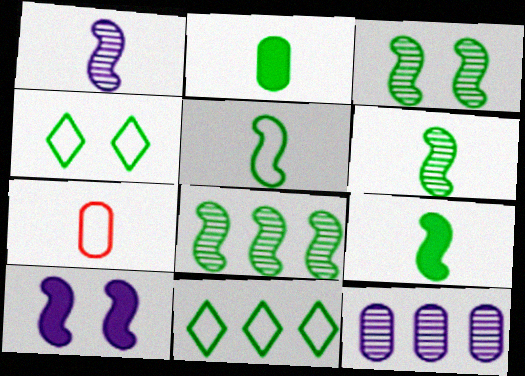[[2, 3, 11], 
[2, 4, 8], 
[3, 6, 8], 
[5, 6, 9]]